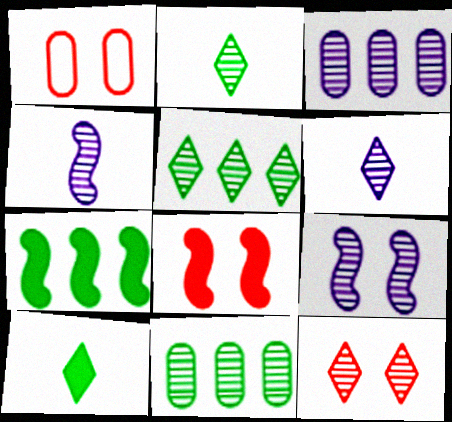[[1, 6, 7], 
[1, 8, 12], 
[3, 6, 9], 
[4, 11, 12], 
[5, 6, 12]]